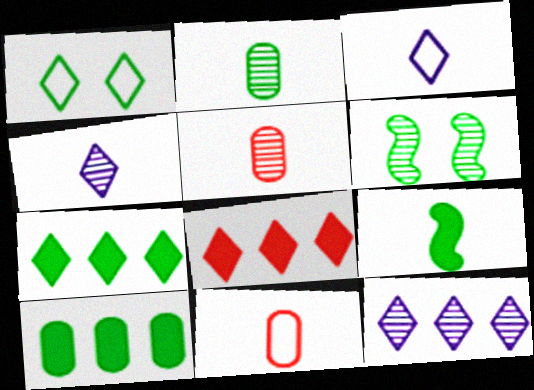[[1, 4, 8], 
[3, 5, 9], 
[4, 9, 11], 
[5, 6, 12]]